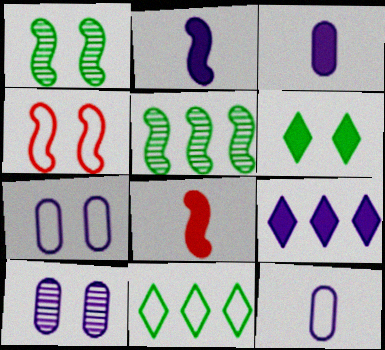[[2, 4, 5], 
[4, 6, 10], 
[4, 11, 12], 
[8, 10, 11]]